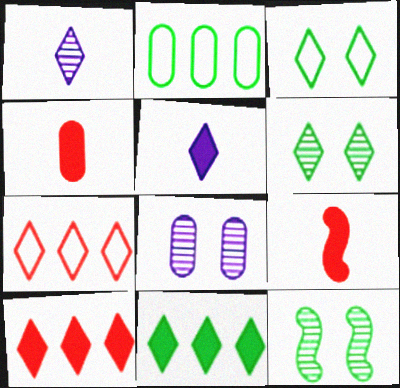[[1, 3, 10], 
[2, 4, 8], 
[5, 6, 7]]